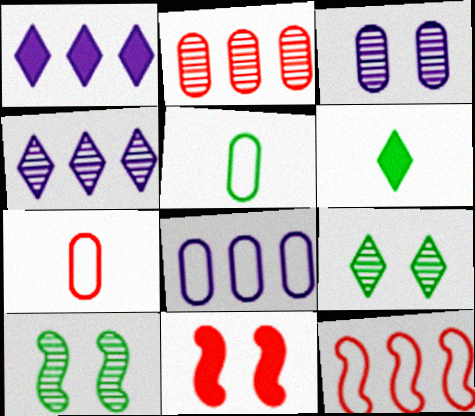[[1, 7, 10], 
[3, 6, 12], 
[4, 5, 11]]